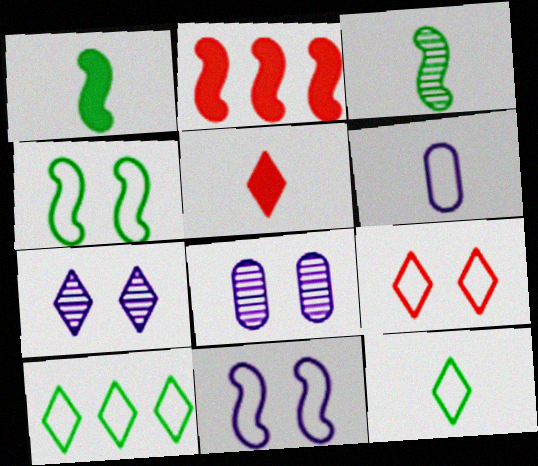[[2, 3, 11], 
[2, 8, 12], 
[3, 5, 6], 
[5, 7, 10]]